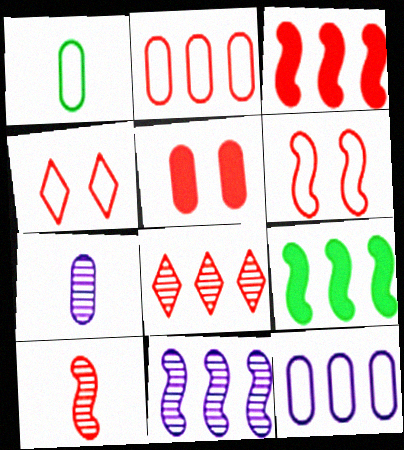[[2, 3, 8], 
[3, 6, 10], 
[4, 7, 9], 
[8, 9, 12]]